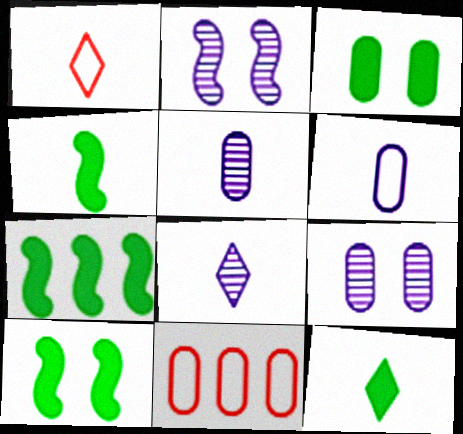[[1, 4, 5], 
[1, 7, 9], 
[1, 8, 12], 
[2, 11, 12], 
[3, 5, 11], 
[3, 7, 12], 
[4, 7, 10], 
[8, 10, 11]]